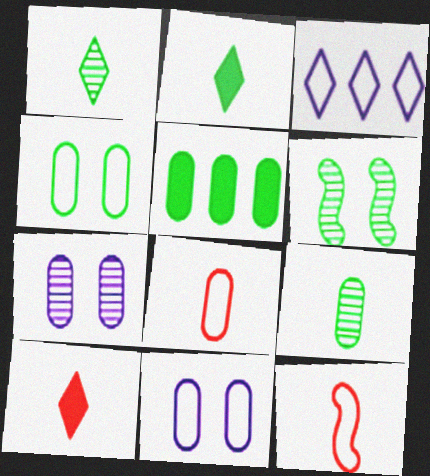[[3, 4, 12], 
[4, 5, 9], 
[5, 7, 8]]